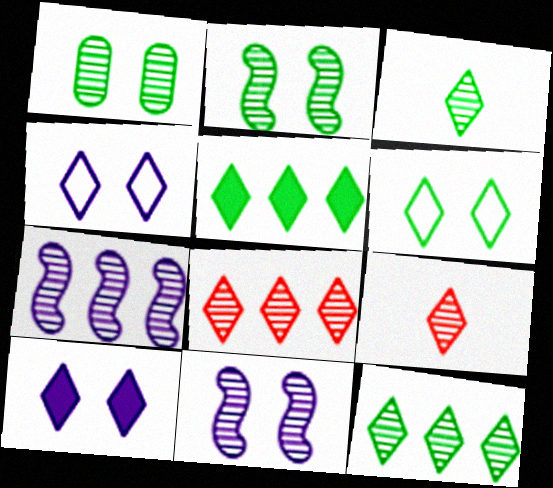[[1, 7, 9], 
[3, 5, 6], 
[4, 5, 9]]